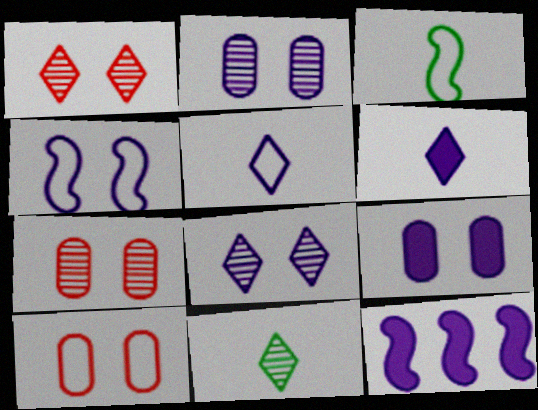[[2, 5, 12], 
[4, 8, 9], 
[6, 9, 12], 
[10, 11, 12]]